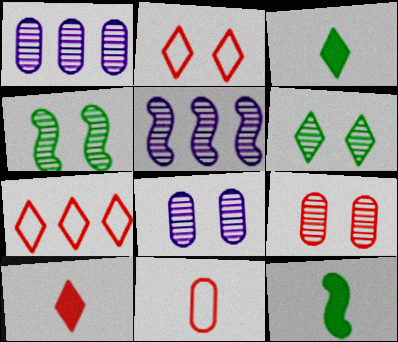[[1, 2, 12], 
[7, 8, 12]]